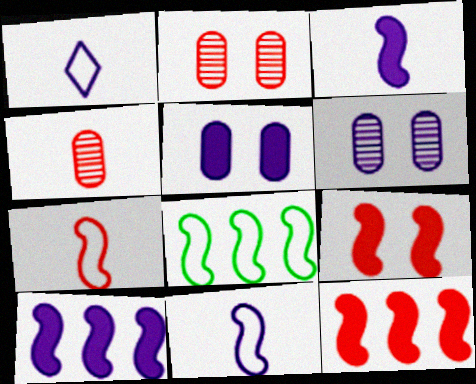[[1, 6, 10]]